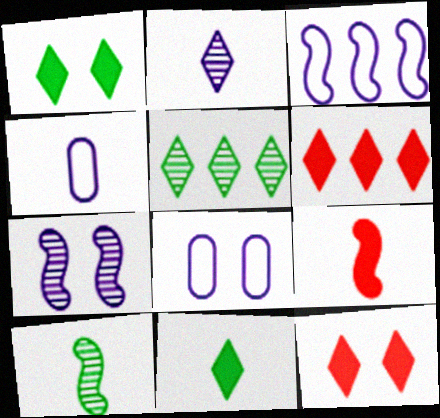[[5, 8, 9], 
[6, 8, 10]]